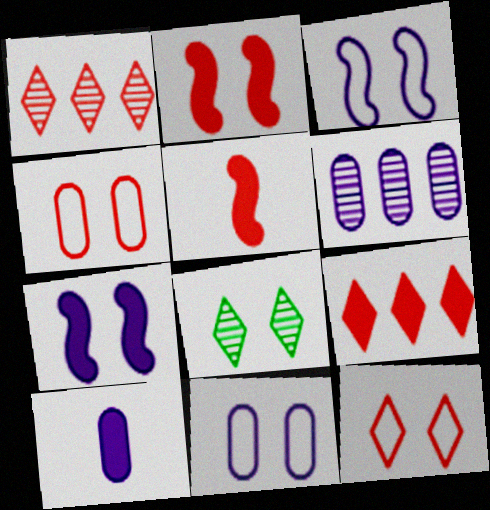[[1, 4, 5], 
[2, 8, 11], 
[4, 7, 8], 
[6, 10, 11]]